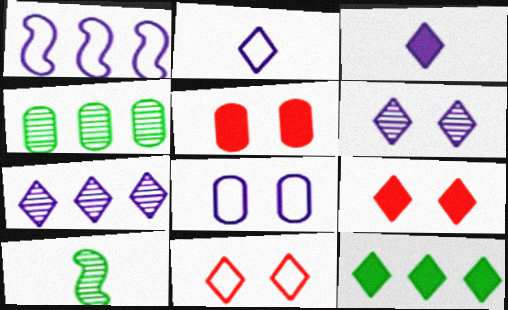[[1, 2, 8], 
[3, 9, 12]]